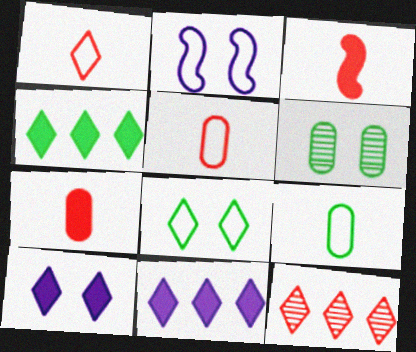[]